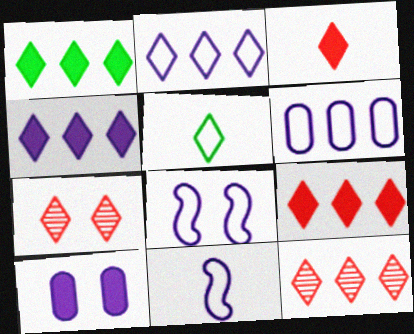[[1, 2, 12], 
[1, 4, 9], 
[4, 5, 7]]